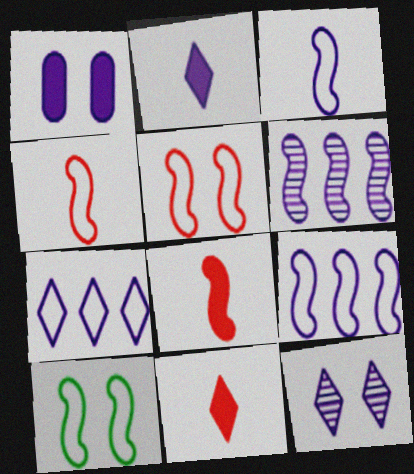[[2, 7, 12], 
[4, 9, 10], 
[6, 8, 10]]